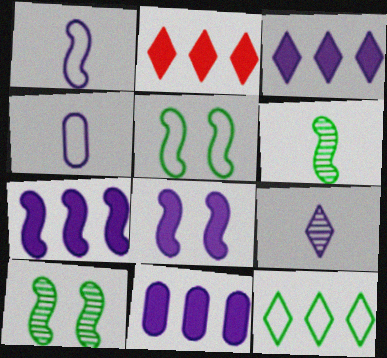[[2, 4, 10], 
[3, 7, 11]]